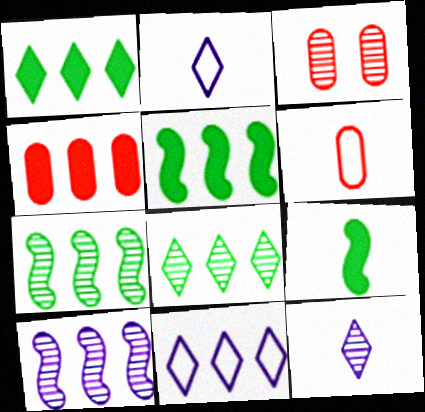[[2, 3, 5], 
[3, 4, 6], 
[3, 7, 12], 
[3, 9, 11], 
[4, 7, 11], 
[6, 9, 12]]